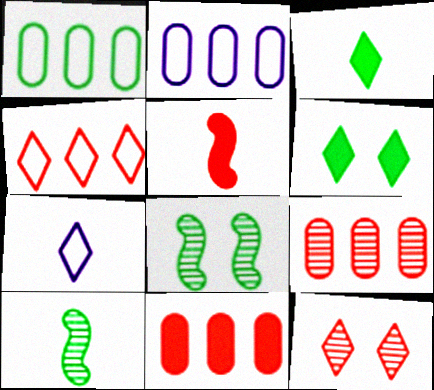[[1, 3, 8], 
[1, 6, 10], 
[7, 8, 11]]